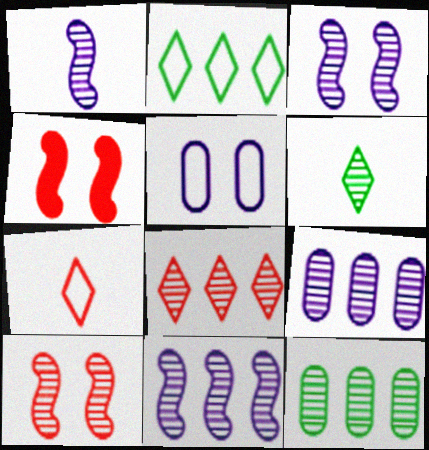[[1, 3, 11], 
[6, 9, 10], 
[8, 11, 12]]